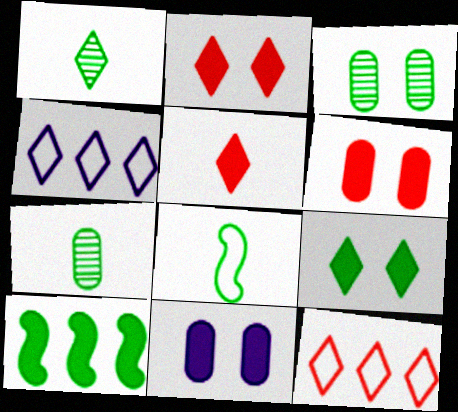[[1, 2, 4], 
[5, 10, 11]]